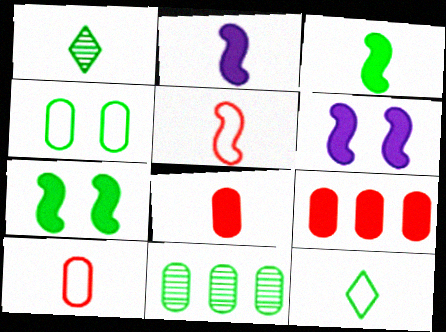[[1, 2, 10], 
[7, 11, 12]]